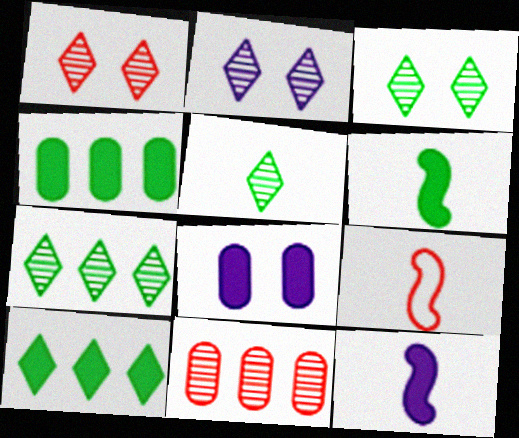[[1, 2, 3], 
[2, 4, 9], 
[3, 5, 7], 
[7, 8, 9]]